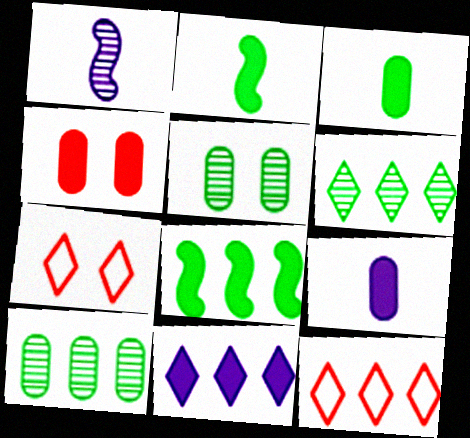[[2, 4, 11], 
[6, 11, 12]]